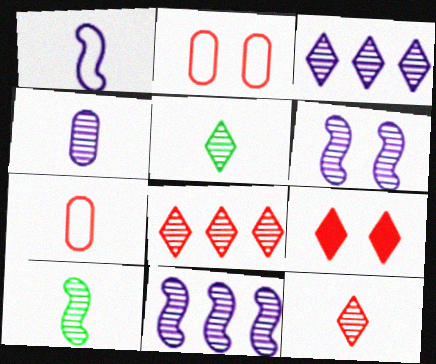[[3, 4, 6], 
[4, 10, 12]]